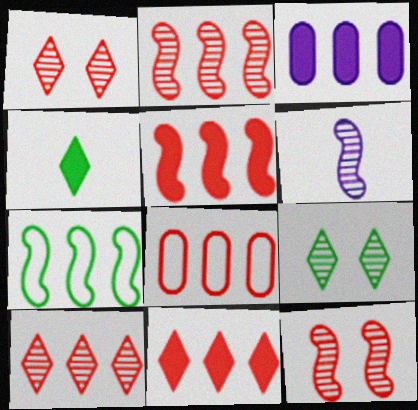[[2, 8, 11], 
[3, 7, 10], 
[5, 8, 10]]